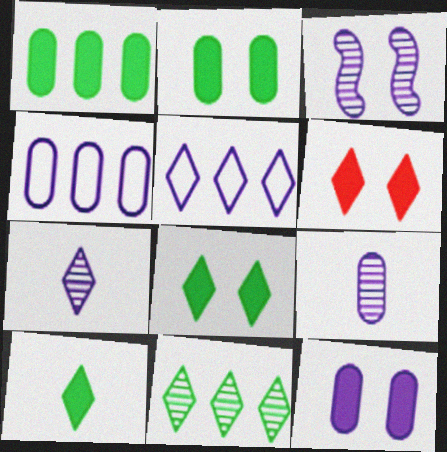[[4, 9, 12]]